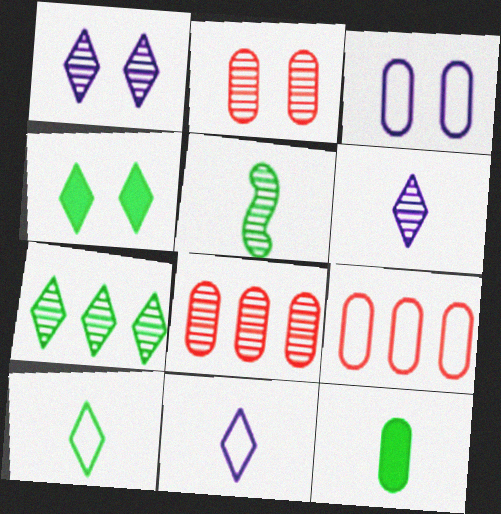[[1, 5, 8], 
[3, 8, 12], 
[4, 7, 10], 
[5, 10, 12]]